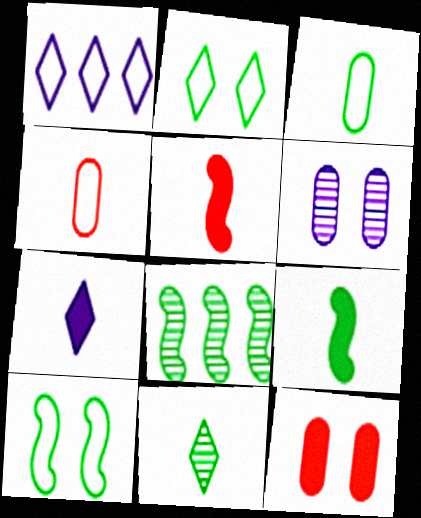[[1, 4, 10], 
[3, 9, 11], 
[8, 9, 10]]